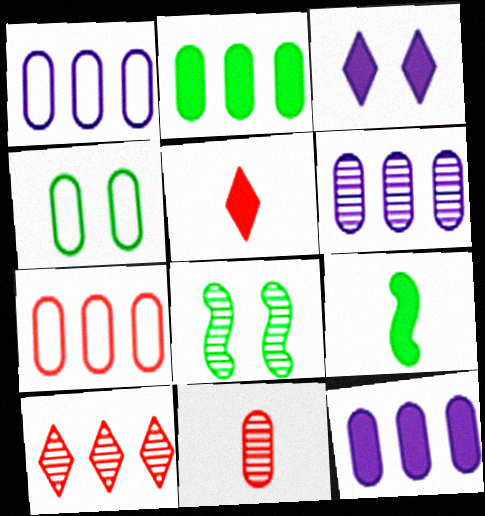[[1, 5, 8], 
[1, 6, 12], 
[2, 6, 7], 
[4, 11, 12]]